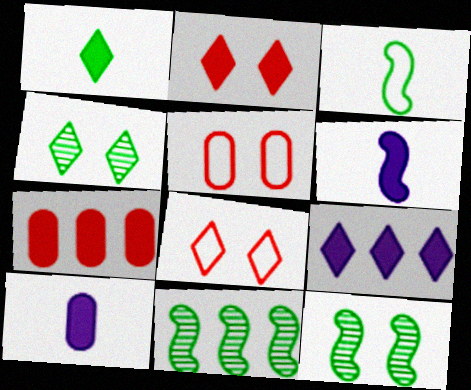[[1, 2, 9], 
[8, 10, 11]]